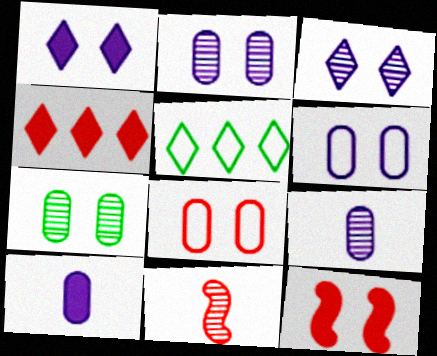[[4, 8, 11], 
[5, 9, 12]]